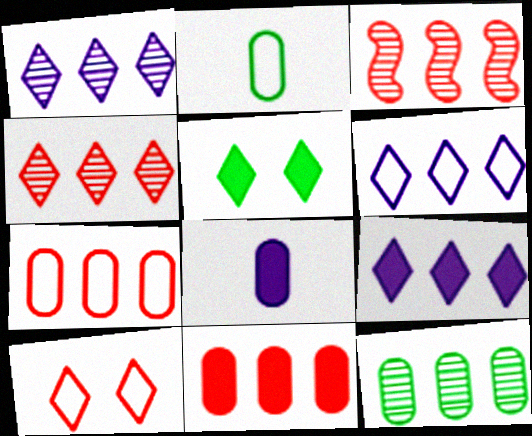[[1, 3, 12], 
[1, 6, 9]]